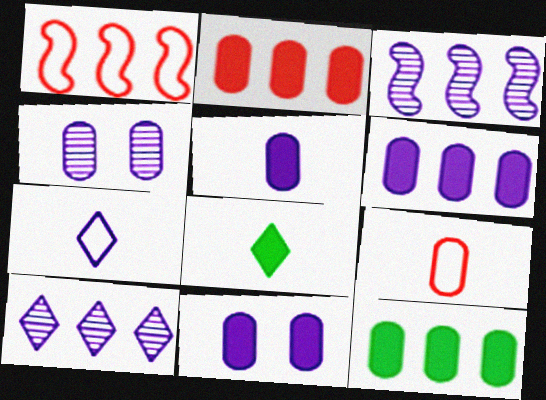[[1, 4, 8], 
[1, 10, 12], 
[2, 6, 12], 
[3, 7, 11], 
[4, 9, 12], 
[5, 6, 11]]